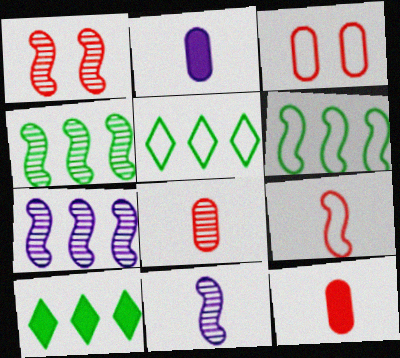[[1, 2, 5], 
[1, 4, 11], 
[3, 10, 11]]